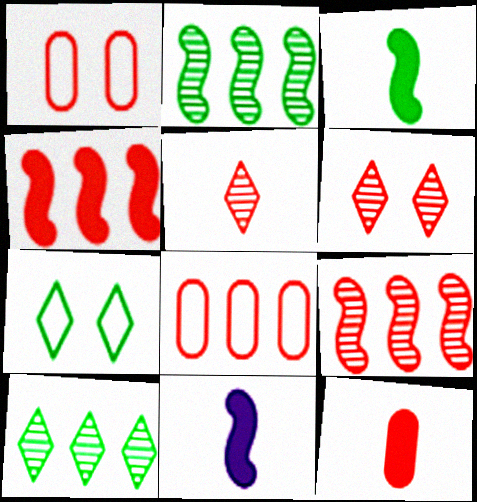[[1, 4, 5], 
[1, 10, 11]]